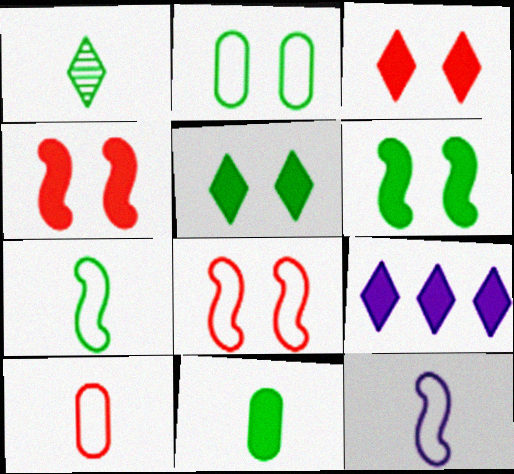[[1, 7, 11], 
[4, 9, 11]]